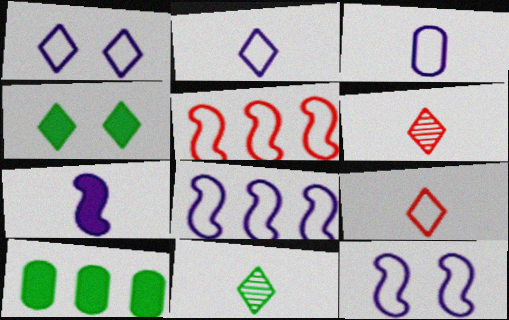[[1, 3, 8], 
[6, 10, 12]]